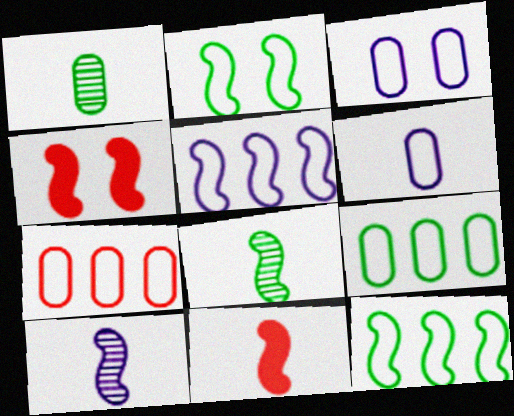[[4, 5, 8], 
[4, 10, 12]]